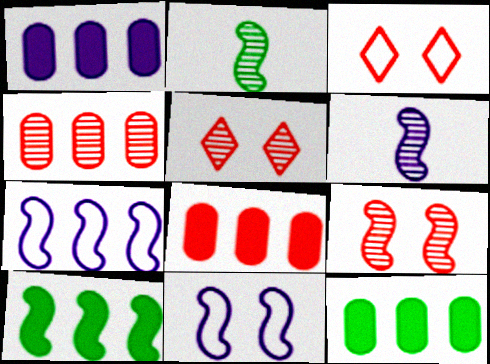[[1, 2, 3], 
[1, 8, 12], 
[3, 6, 12]]